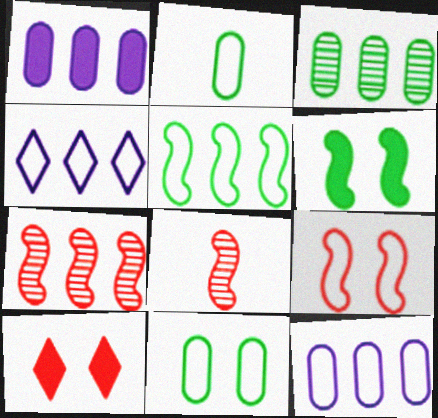[[2, 4, 9]]